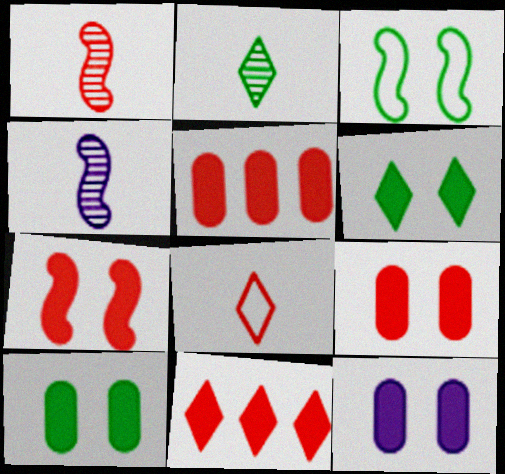[[6, 7, 12], 
[9, 10, 12]]